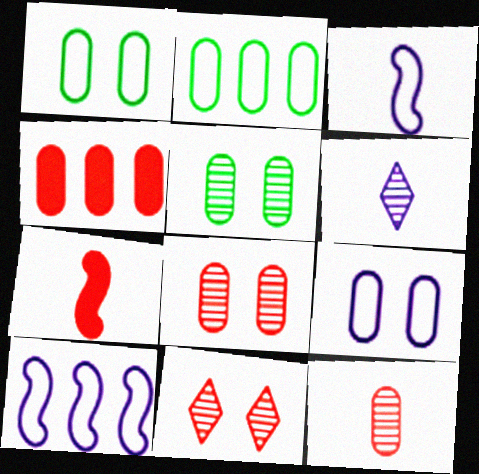[]